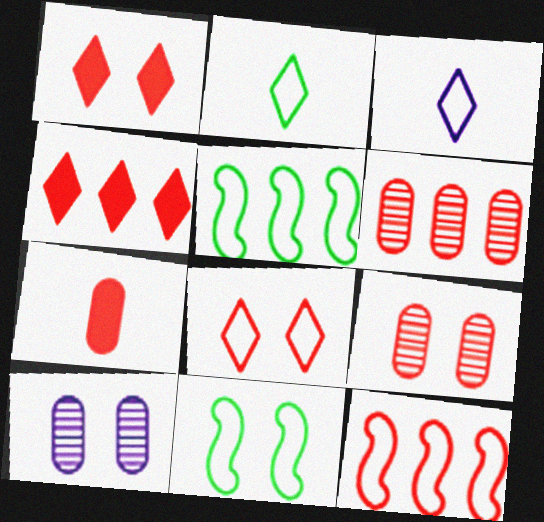[[1, 10, 11], 
[4, 6, 12]]